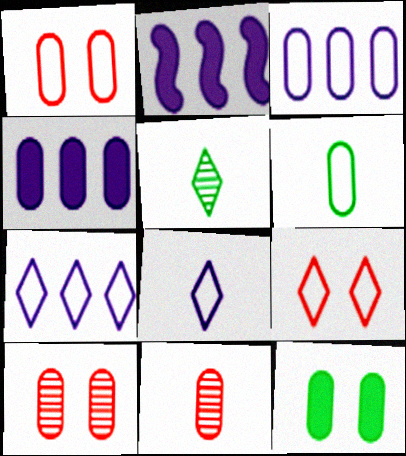[[1, 2, 5], 
[1, 3, 6], 
[3, 11, 12], 
[4, 6, 10]]